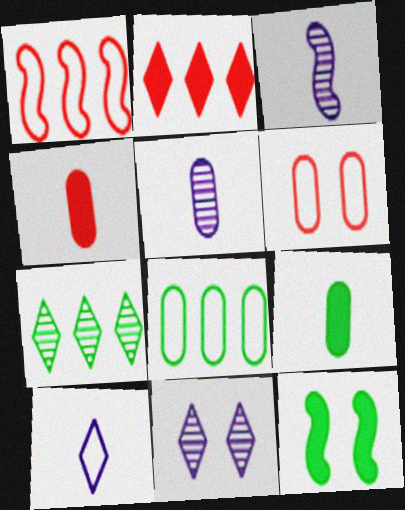[[1, 3, 12], 
[1, 9, 11], 
[6, 11, 12]]